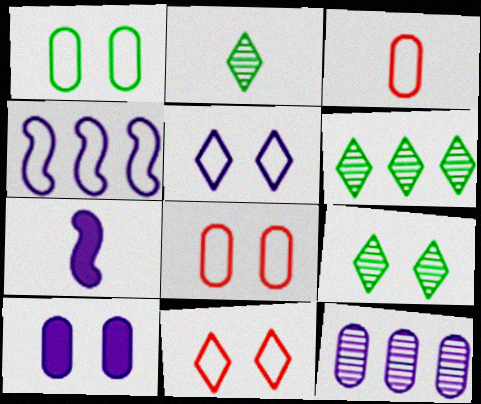[[2, 3, 7], 
[2, 6, 9], 
[5, 7, 12], 
[6, 7, 8]]